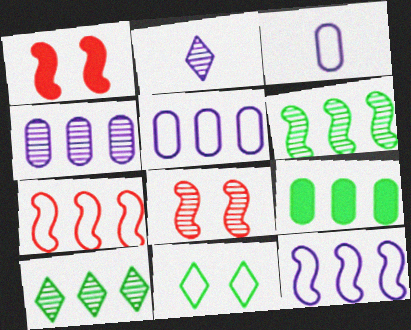[[1, 3, 10], 
[3, 7, 11]]